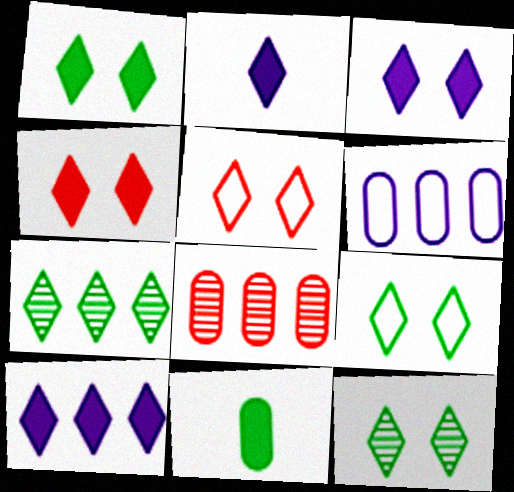[[1, 3, 4], 
[1, 9, 12], 
[2, 3, 10], 
[2, 5, 7], 
[3, 5, 12]]